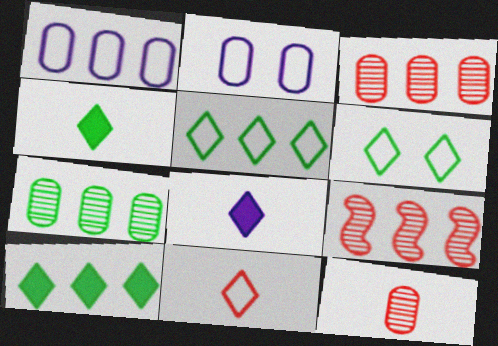[[1, 9, 10], 
[2, 4, 9]]